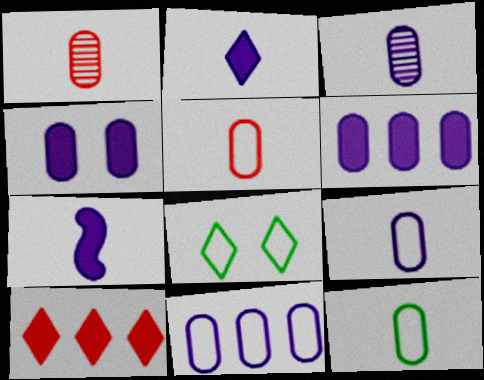[[3, 4, 11], 
[5, 9, 12]]